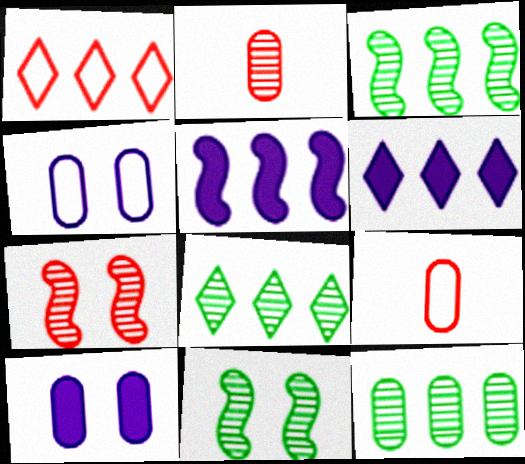[[1, 5, 12], 
[1, 6, 8], 
[3, 8, 12], 
[6, 9, 11], 
[9, 10, 12]]